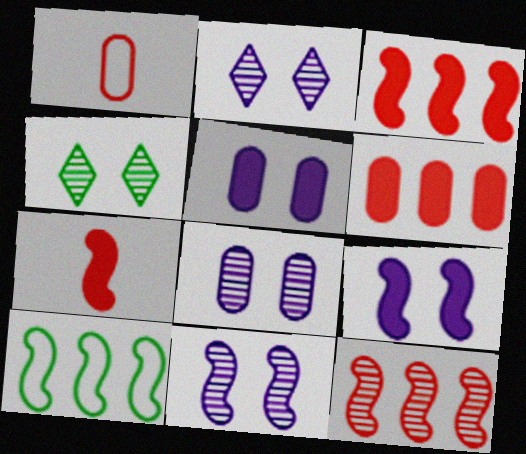[[2, 8, 11], 
[7, 10, 11]]